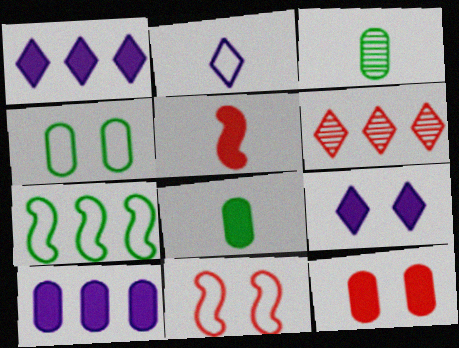[[1, 3, 11], 
[2, 3, 5], 
[6, 7, 10], 
[8, 10, 12]]